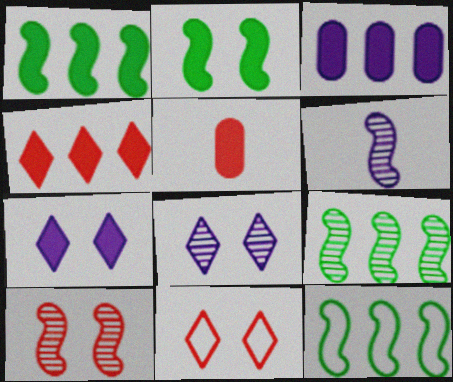[[1, 3, 4], 
[1, 5, 7], 
[1, 9, 12], 
[5, 8, 12], 
[6, 9, 10]]